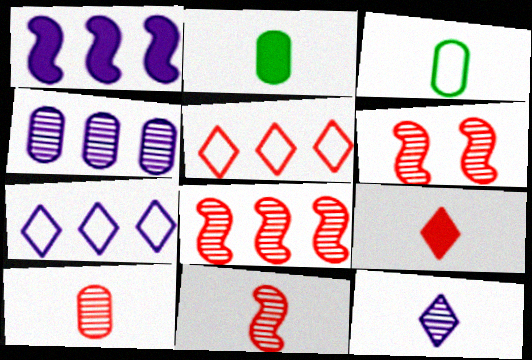[[1, 4, 7], 
[2, 6, 7], 
[6, 8, 11]]